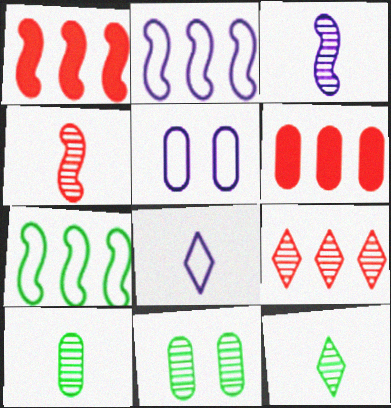[[1, 5, 12], 
[1, 8, 11], 
[2, 5, 8], 
[3, 9, 11], 
[5, 6, 10]]